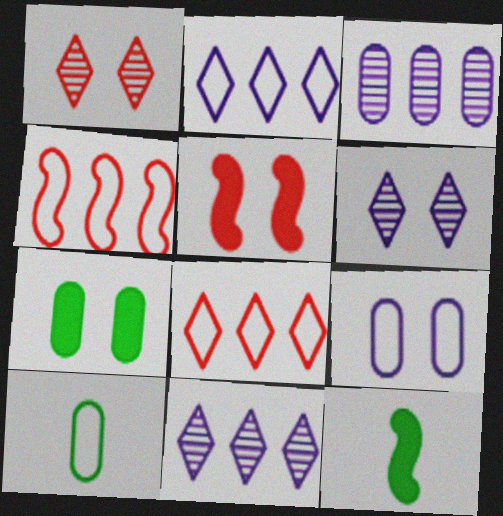[[5, 10, 11]]